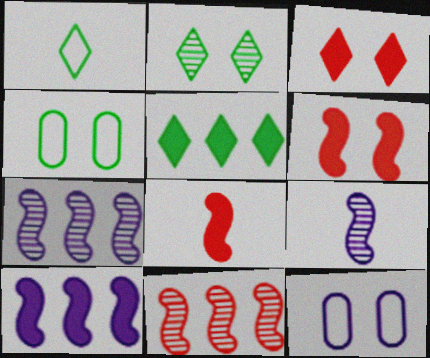[[1, 2, 5], 
[2, 6, 12]]